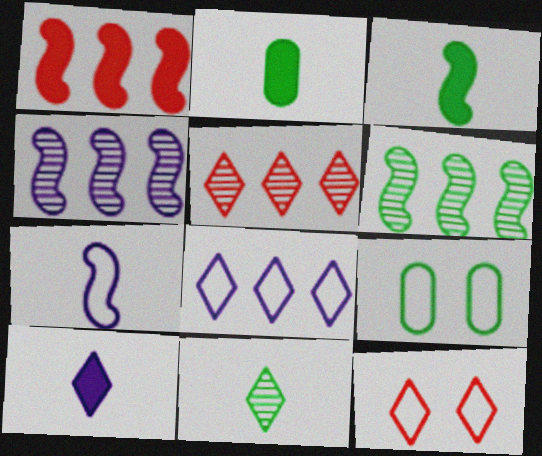[[2, 4, 12]]